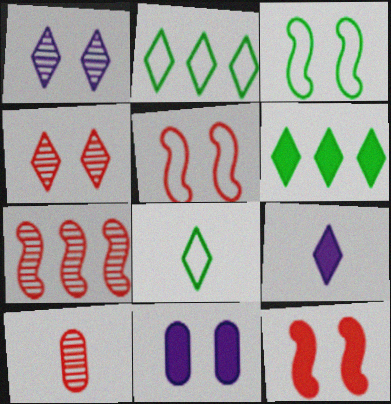[[2, 4, 9], 
[3, 4, 11], 
[4, 7, 10], 
[7, 8, 11]]